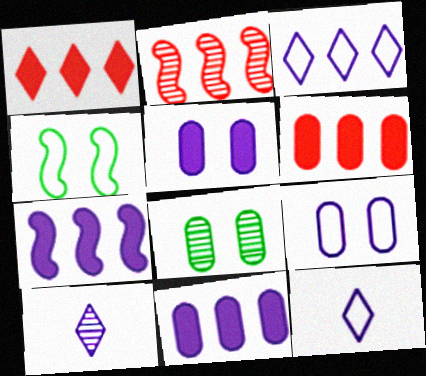[[2, 8, 10], 
[4, 6, 10], 
[7, 9, 10]]